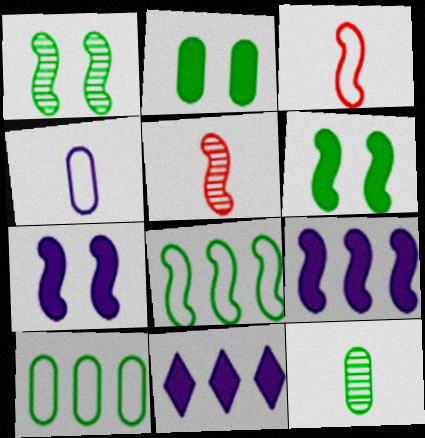[[1, 3, 9], 
[2, 10, 12], 
[5, 7, 8]]